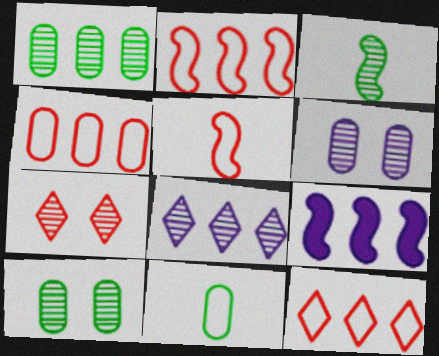[[1, 9, 12], 
[2, 4, 12], 
[7, 9, 11]]